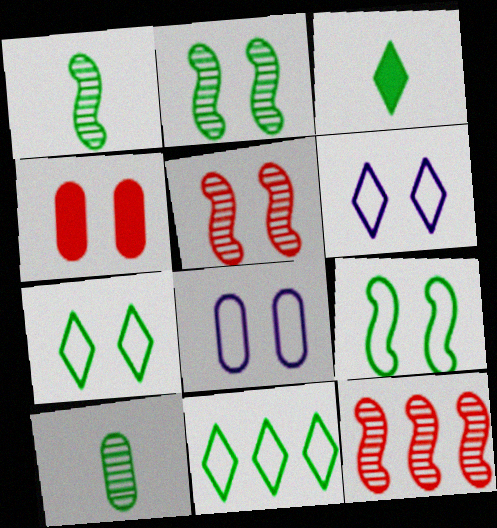[[2, 4, 6], 
[3, 8, 12]]